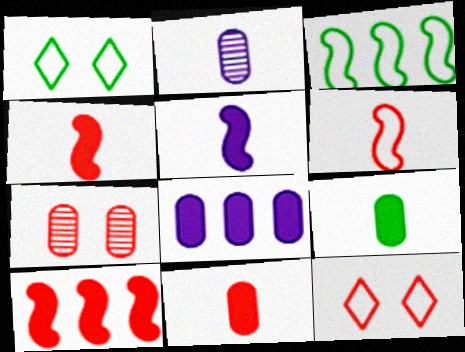[[1, 2, 10]]